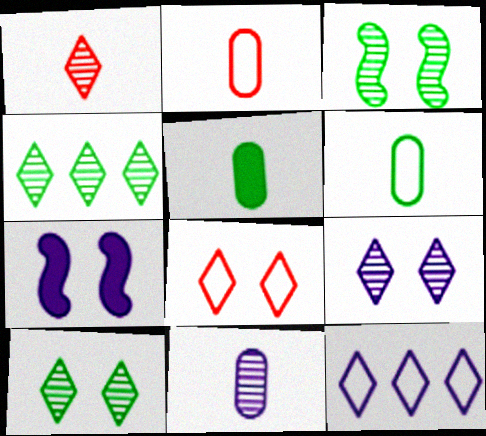[[1, 4, 9], 
[2, 4, 7], 
[2, 5, 11], 
[7, 11, 12]]